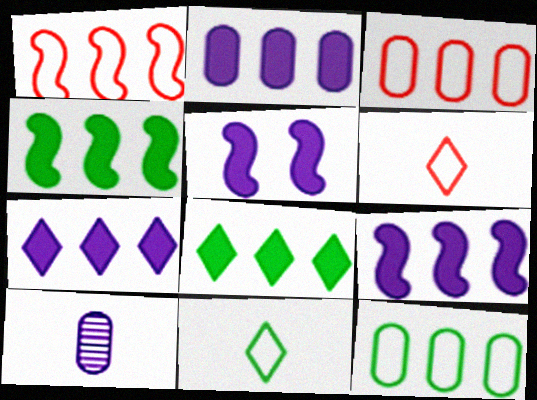[[2, 7, 9]]